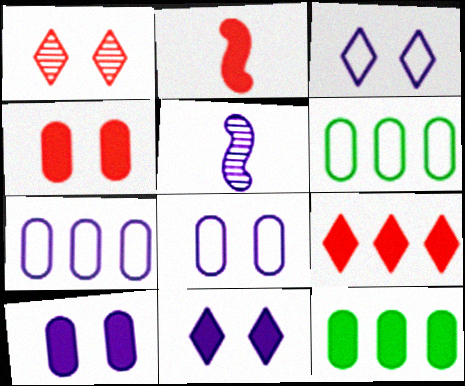[[2, 4, 9], 
[2, 11, 12], 
[5, 7, 11]]